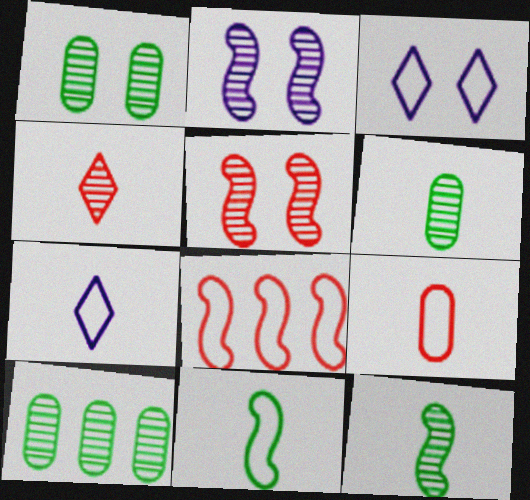[[1, 6, 10], 
[2, 4, 10], 
[7, 9, 11]]